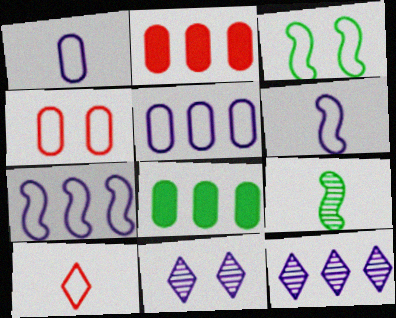[[3, 5, 10]]